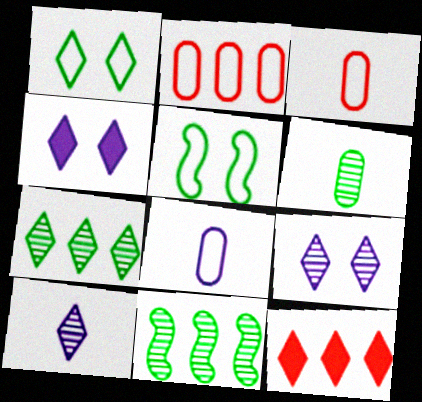[[1, 10, 12], 
[3, 4, 11]]